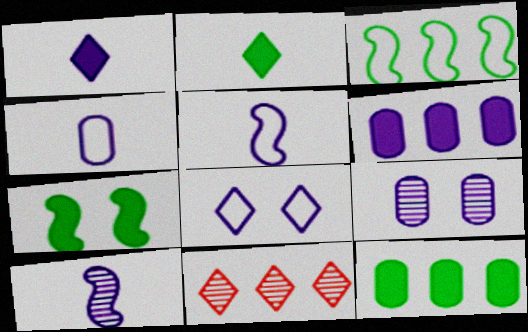[[1, 4, 10], 
[2, 7, 12], 
[2, 8, 11], 
[3, 6, 11], 
[4, 6, 9], 
[4, 7, 11], 
[6, 8, 10]]